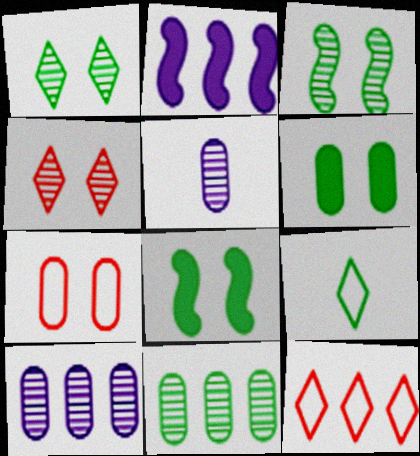[[2, 11, 12], 
[5, 8, 12], 
[8, 9, 11]]